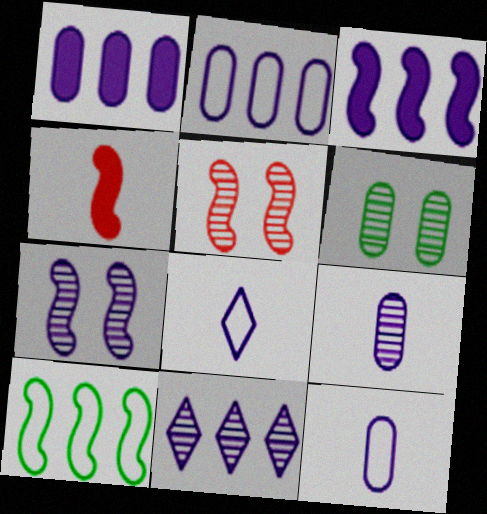[[1, 7, 8], 
[2, 3, 11], 
[4, 7, 10], 
[7, 9, 11]]